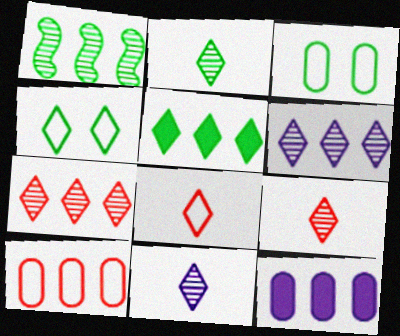[[2, 4, 5], 
[2, 9, 11]]